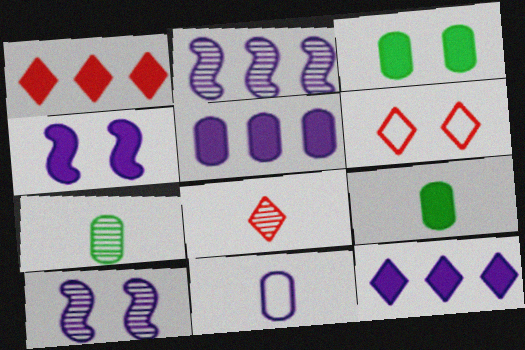[[1, 4, 9], 
[1, 6, 8], 
[2, 6, 9], 
[3, 6, 10], 
[10, 11, 12]]